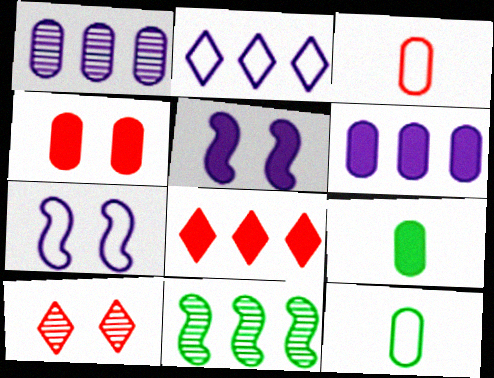[[1, 4, 12], 
[4, 6, 9], 
[5, 8, 9]]